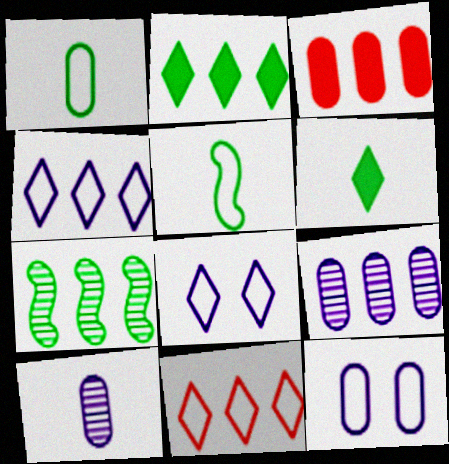[[3, 4, 7], 
[5, 11, 12]]